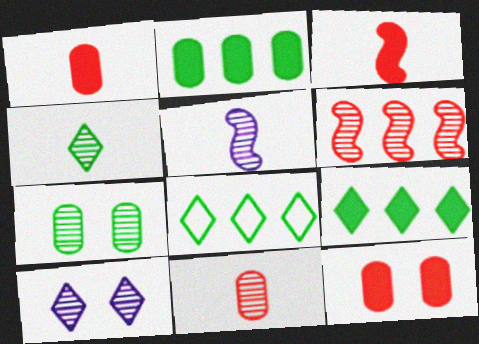[[4, 5, 11], 
[5, 8, 12]]